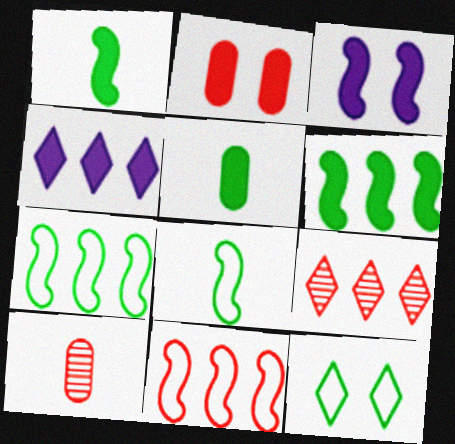[[1, 2, 4]]